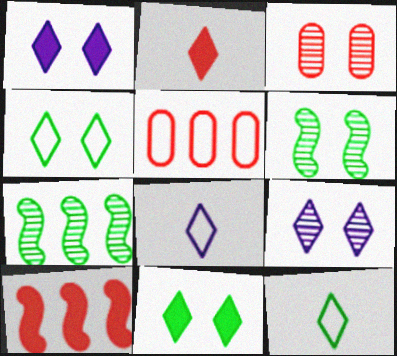[[3, 6, 9]]